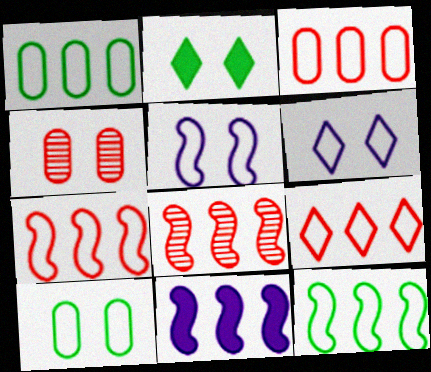[[2, 4, 5], 
[3, 7, 9], 
[8, 11, 12]]